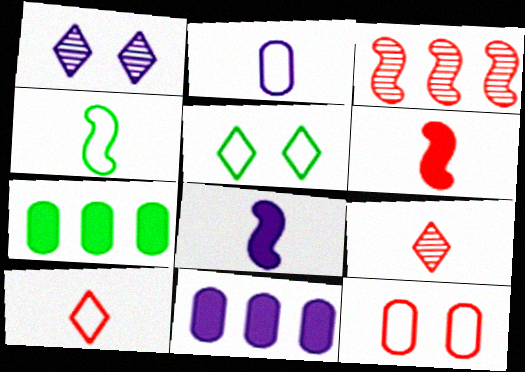[[2, 4, 10]]